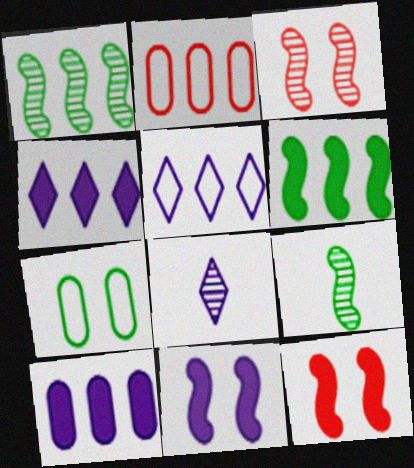[[1, 2, 4]]